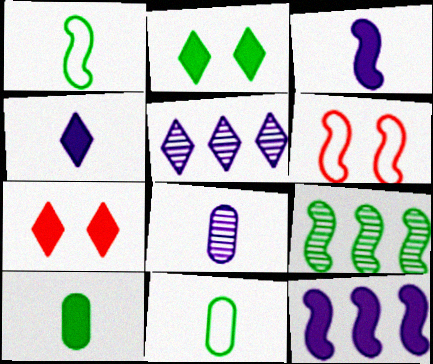[[2, 9, 11], 
[3, 6, 9], 
[5, 6, 10], 
[7, 10, 12]]